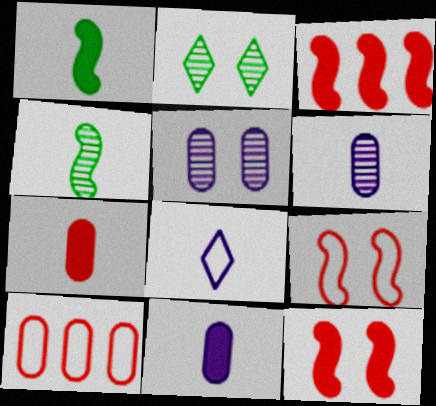[[4, 7, 8]]